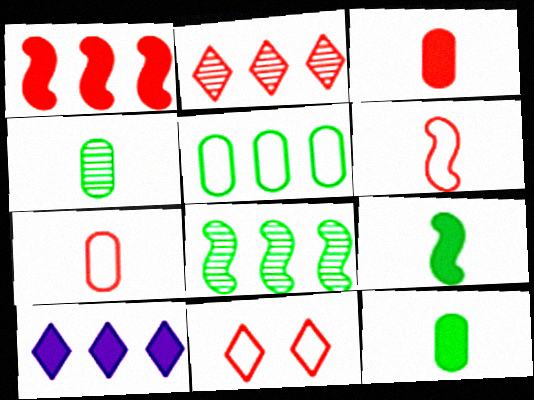[]